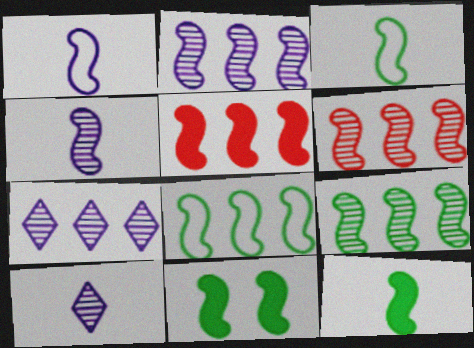[[1, 6, 11], 
[2, 5, 8], 
[2, 6, 9], 
[3, 9, 11]]